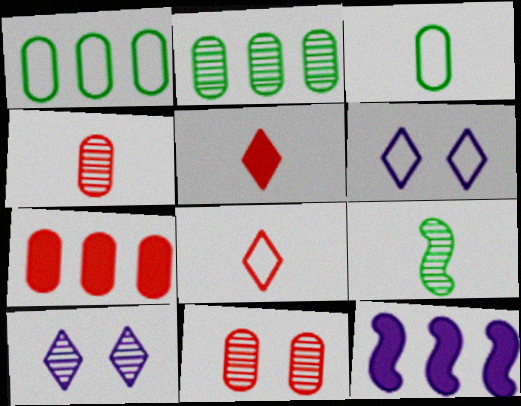[[6, 7, 9]]